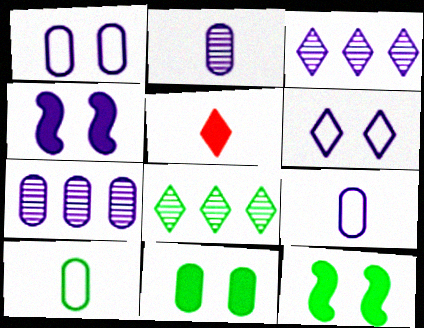[[3, 4, 9], 
[5, 6, 8], 
[8, 10, 12]]